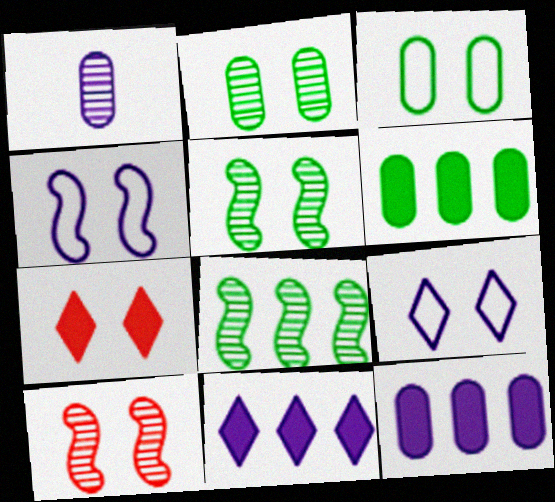[[1, 4, 11], 
[2, 4, 7]]